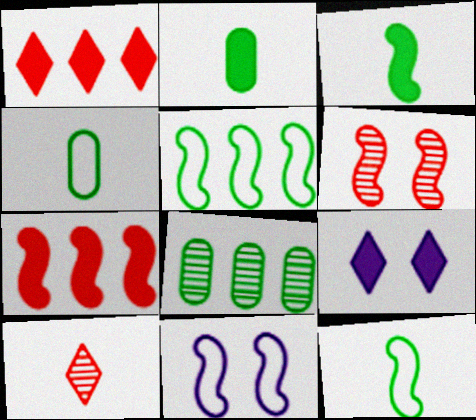[[2, 7, 9]]